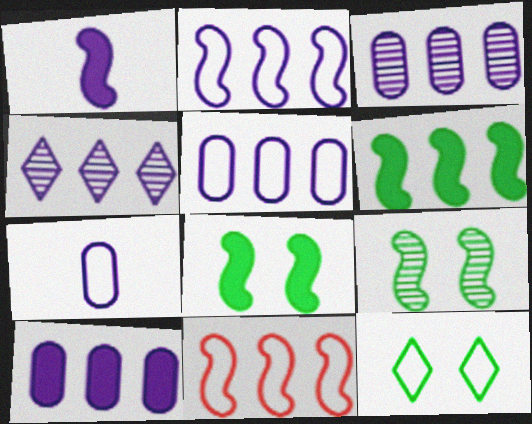[[1, 9, 11], 
[2, 4, 10], 
[3, 5, 10], 
[7, 11, 12]]